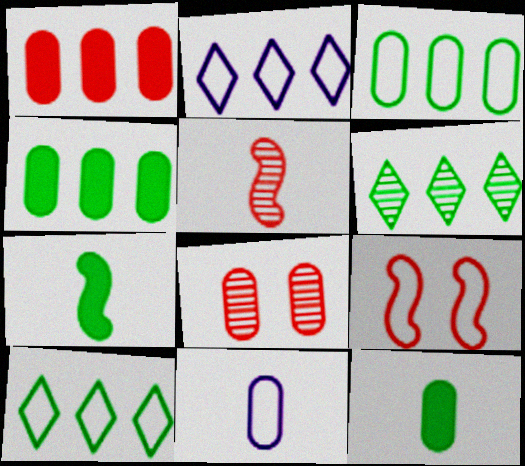[[2, 7, 8], 
[4, 8, 11], 
[9, 10, 11]]